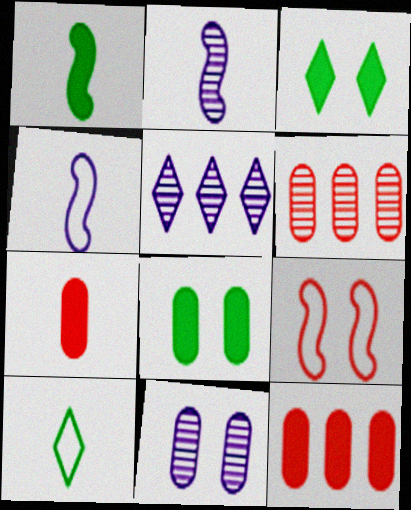[[2, 5, 11], 
[2, 7, 10], 
[3, 4, 6], 
[3, 9, 11]]